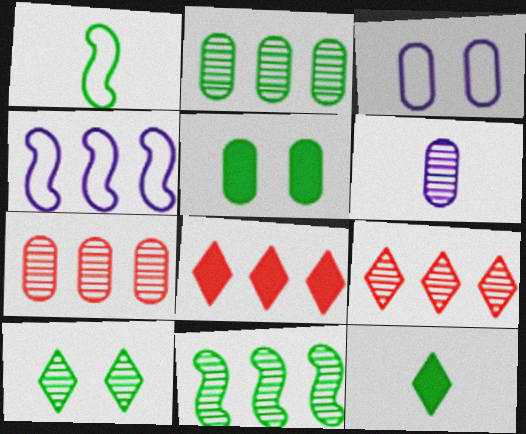[[2, 4, 8]]